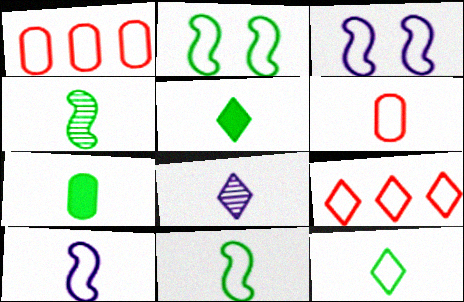[[1, 3, 12], 
[4, 7, 12], 
[6, 10, 12]]